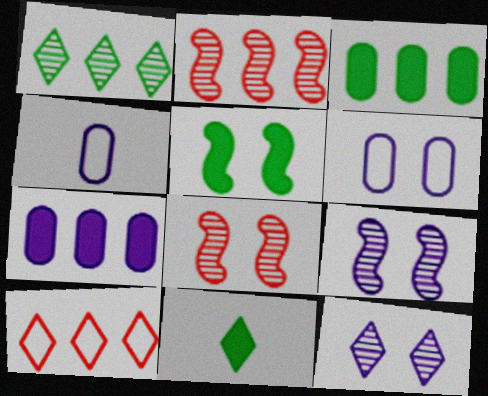[[2, 6, 11], 
[3, 5, 11], 
[10, 11, 12]]